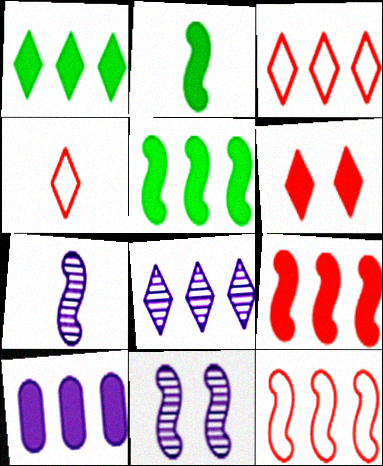[[1, 3, 8], 
[1, 9, 10], 
[2, 6, 10], 
[2, 11, 12]]